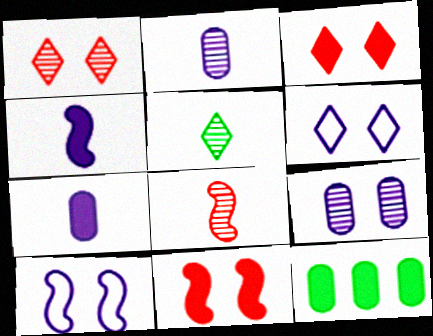[[2, 5, 8], 
[3, 4, 12], 
[6, 8, 12]]